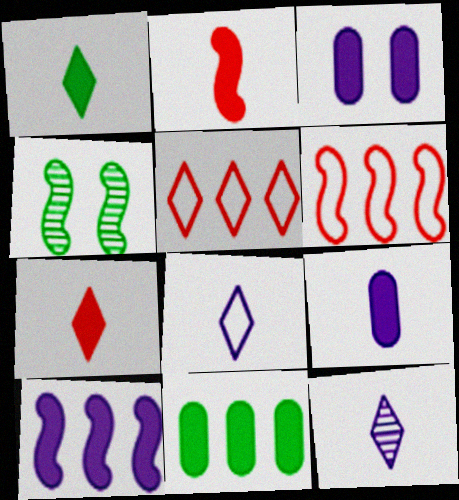[[1, 2, 9], 
[4, 5, 9]]